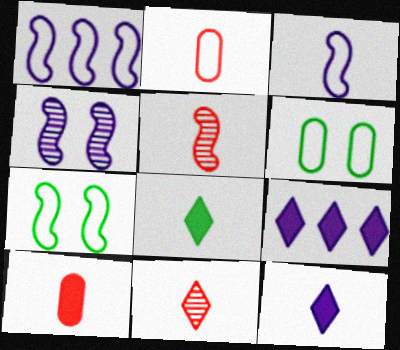[[5, 6, 9]]